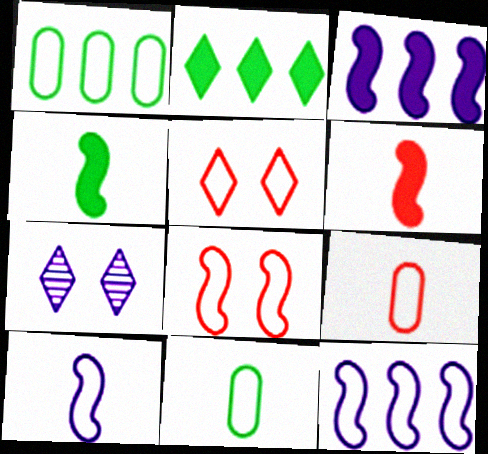[[1, 5, 10], 
[1, 6, 7], 
[5, 11, 12]]